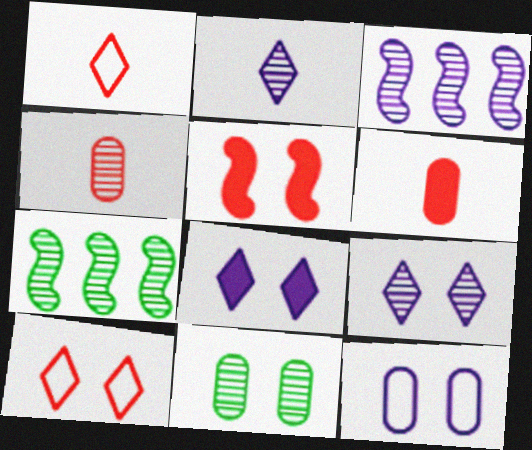[[4, 7, 9]]